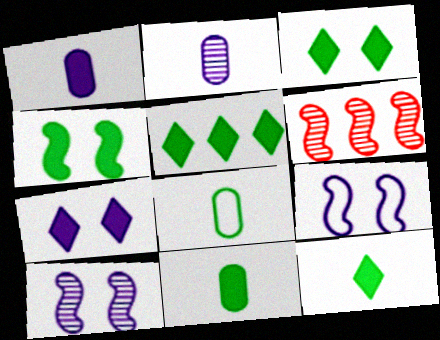[[3, 5, 12], 
[4, 5, 11], 
[6, 7, 8]]